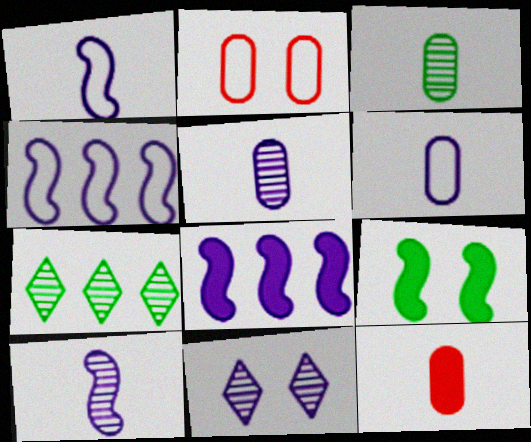[[2, 9, 11], 
[3, 6, 12], 
[6, 8, 11]]